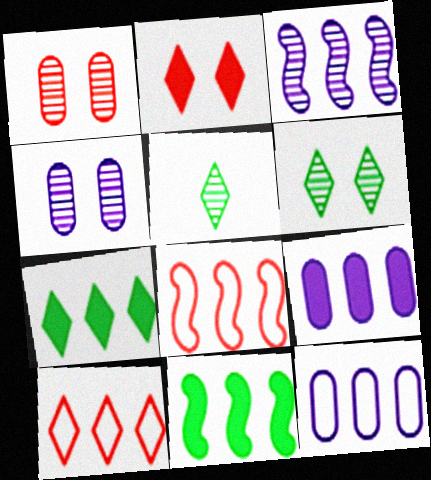[[1, 3, 5], 
[3, 8, 11]]